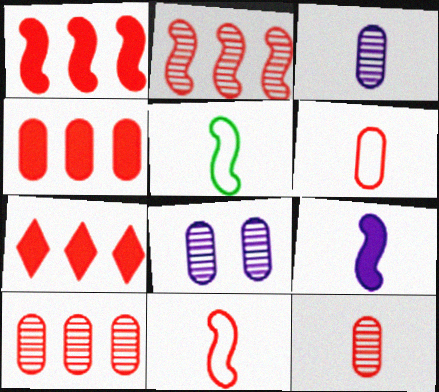[[1, 4, 7], 
[5, 7, 8]]